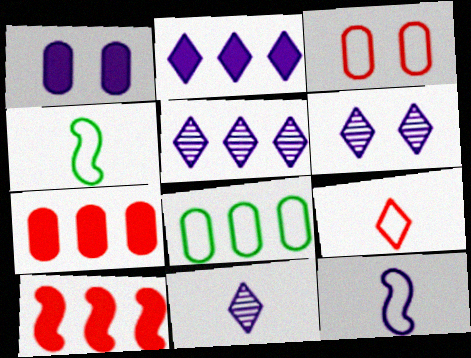[[1, 5, 12], 
[4, 6, 7], 
[5, 6, 11], 
[5, 8, 10]]